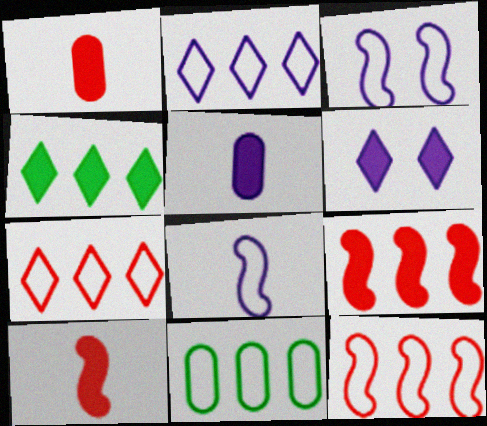[[2, 11, 12]]